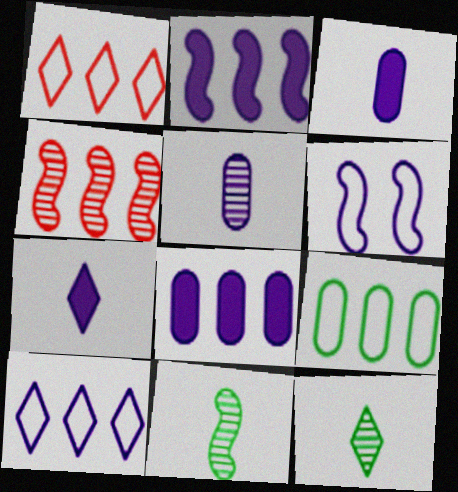[]